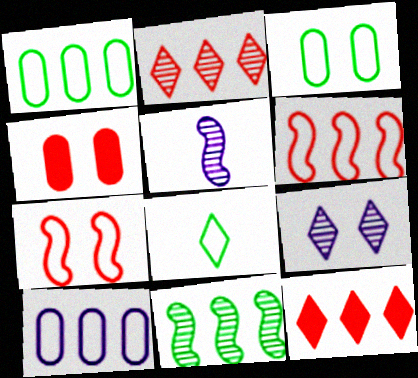[[3, 5, 12], 
[7, 8, 10], 
[8, 9, 12], 
[10, 11, 12]]